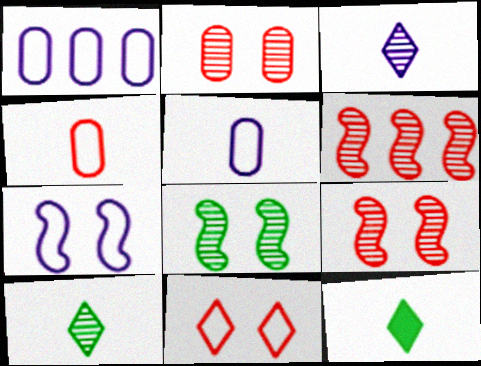[[1, 9, 12]]